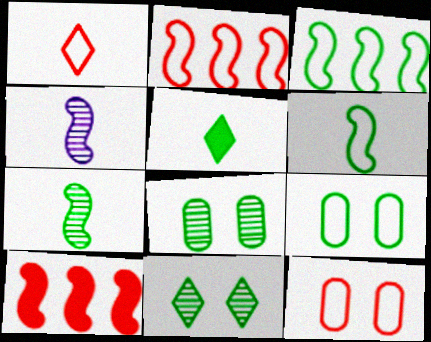[[1, 2, 12], 
[3, 5, 8]]